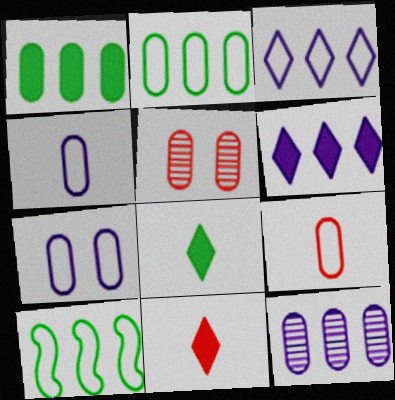[[1, 4, 5], 
[2, 7, 9]]